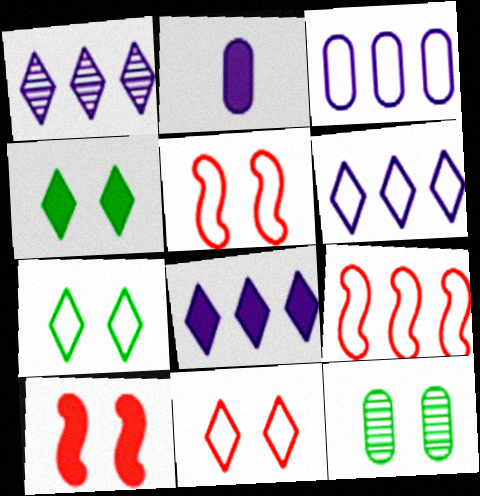[[1, 6, 8]]